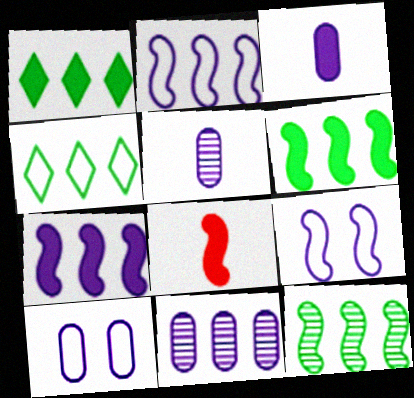[[3, 10, 11], 
[8, 9, 12]]